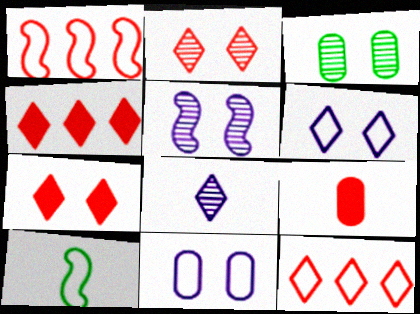[[1, 2, 9], 
[2, 3, 5], 
[8, 9, 10], 
[10, 11, 12]]